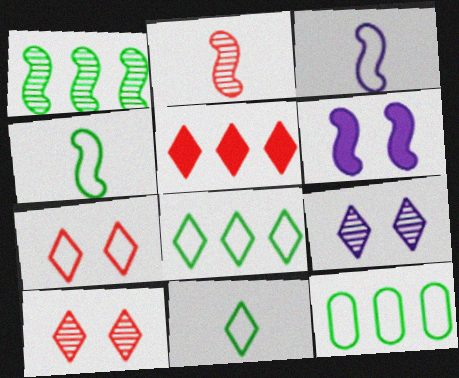[[3, 7, 12], 
[5, 9, 11]]